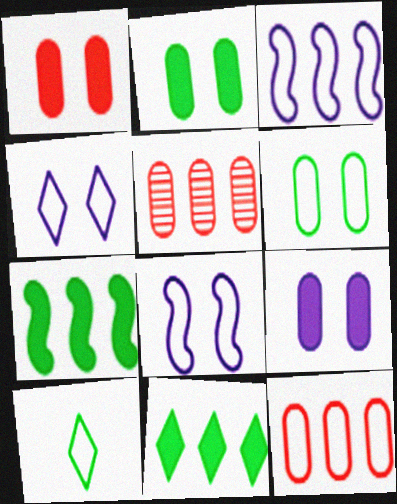[[1, 2, 9], 
[3, 5, 11], 
[8, 10, 12]]